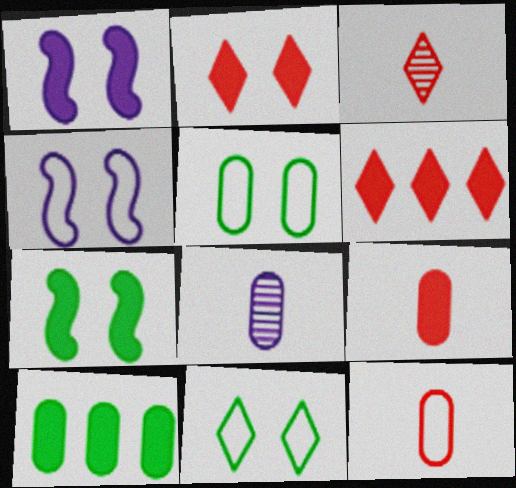[[3, 4, 10]]